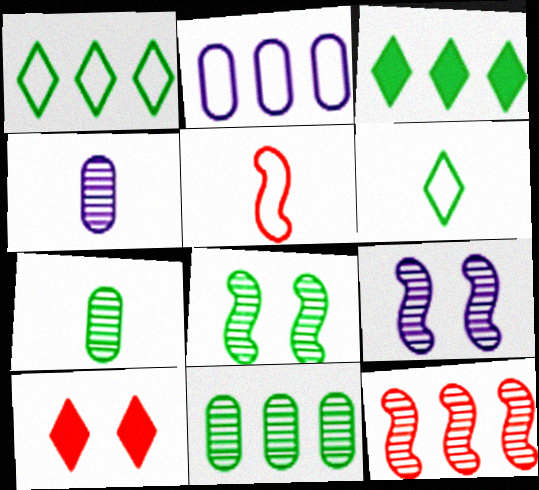[[2, 3, 12]]